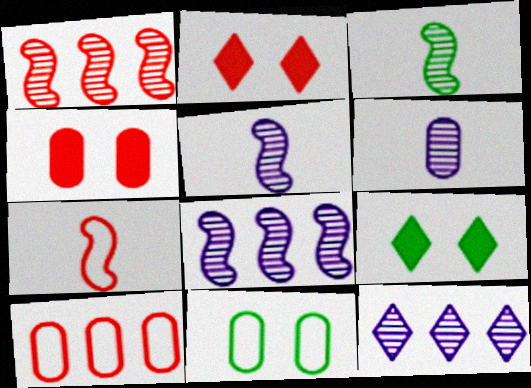[[5, 9, 10]]